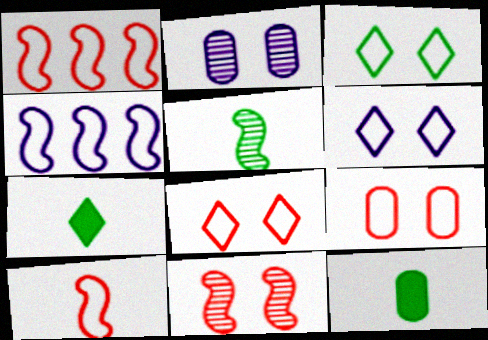[[1, 2, 7], 
[3, 6, 8]]